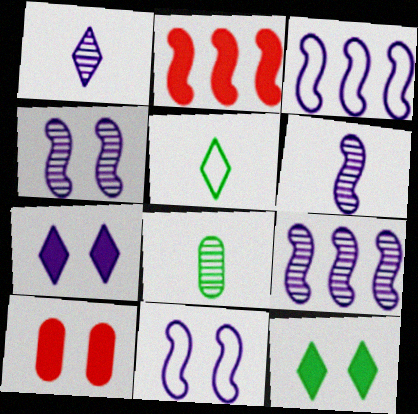[[4, 6, 9], 
[5, 9, 10]]